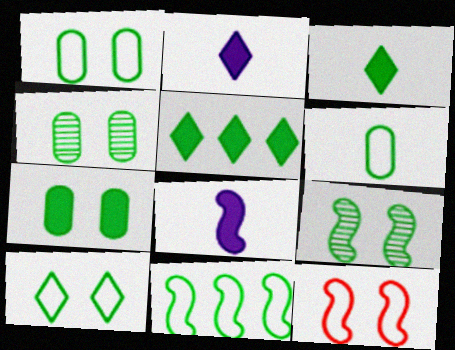[[1, 4, 7], 
[3, 4, 11], 
[5, 6, 9], 
[6, 10, 11], 
[7, 9, 10]]